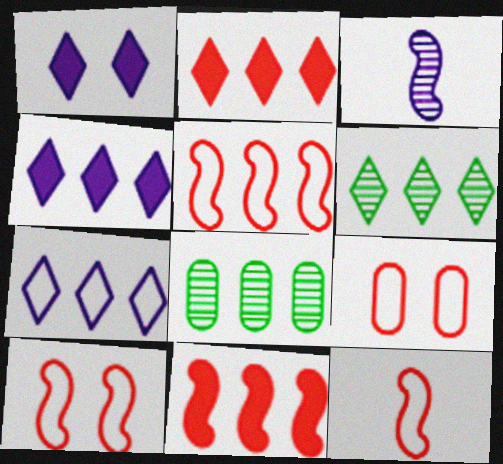[[1, 8, 12], 
[2, 6, 7], 
[4, 5, 8], 
[5, 10, 12], 
[7, 8, 11]]